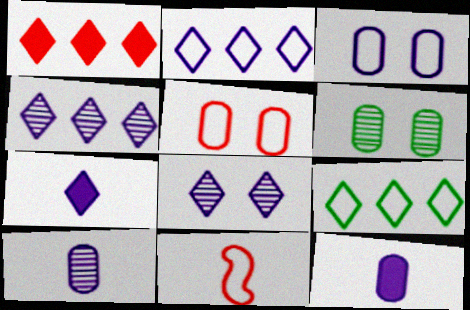[[1, 4, 9], 
[2, 7, 8], 
[3, 9, 11]]